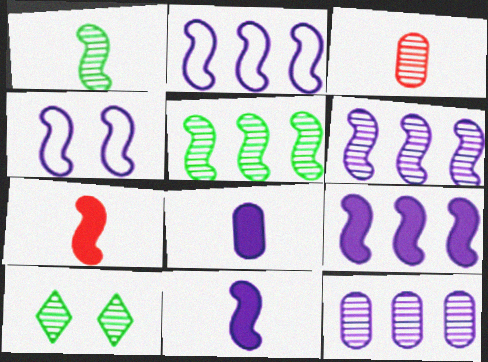[[2, 6, 9], 
[3, 6, 10], 
[4, 5, 7], 
[4, 6, 11]]